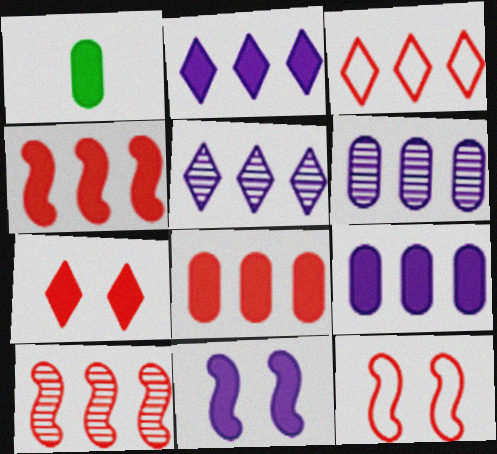[[1, 5, 12], 
[3, 8, 10]]